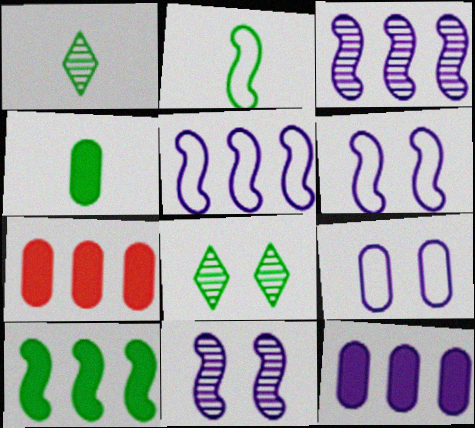[[1, 2, 4], 
[1, 6, 7]]